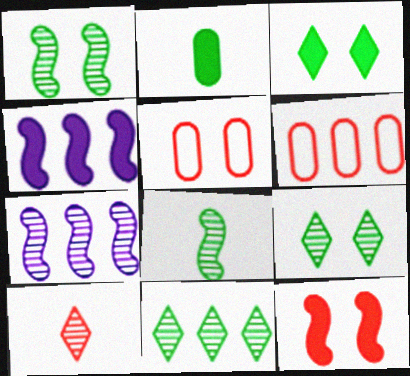[[4, 6, 11], 
[6, 10, 12]]